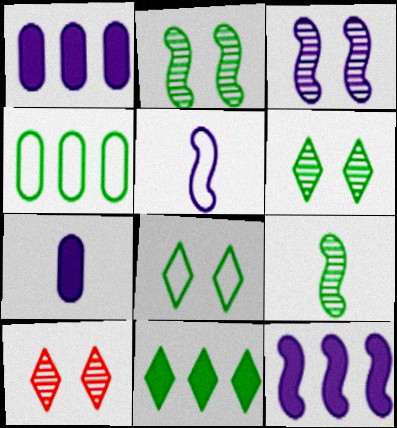[[3, 5, 12]]